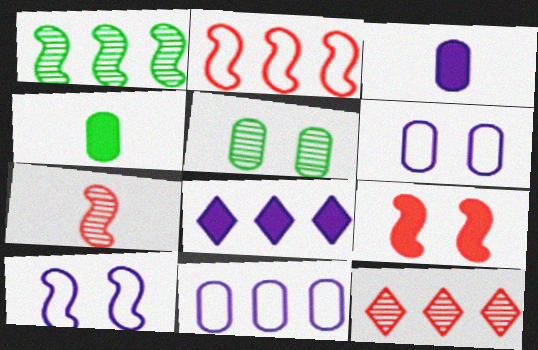[[2, 7, 9], 
[4, 8, 9], 
[4, 10, 12]]